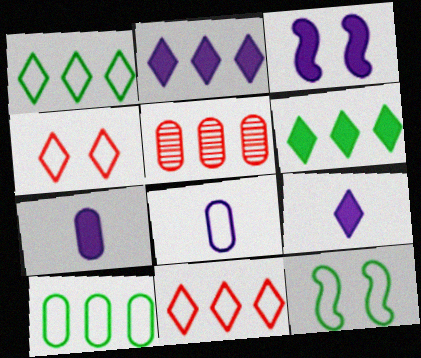[[2, 3, 7], 
[5, 9, 12], 
[8, 11, 12]]